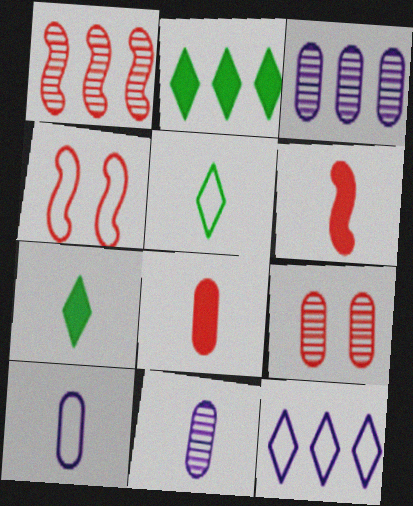[[1, 4, 6], 
[2, 4, 11], 
[3, 4, 7], 
[5, 6, 11]]